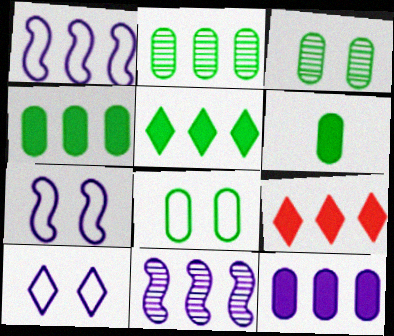[[1, 2, 9], 
[2, 6, 8]]